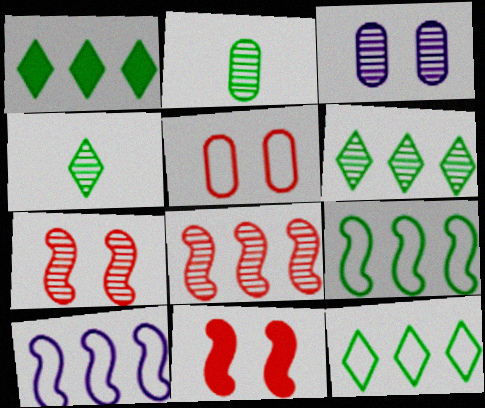[[1, 6, 12], 
[3, 4, 8]]